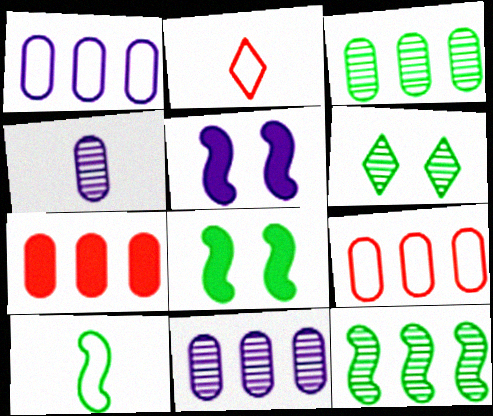[[1, 3, 7], 
[2, 3, 5], 
[2, 8, 11], 
[8, 10, 12]]